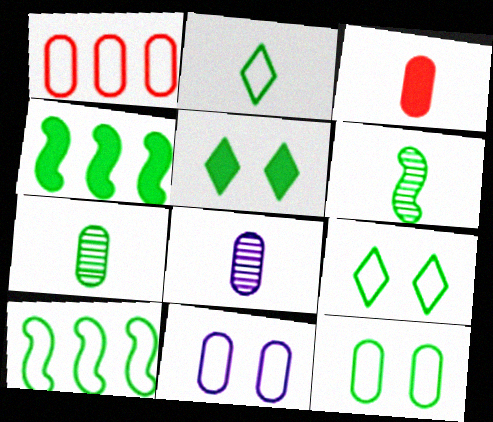[[2, 10, 12], 
[4, 7, 9], 
[5, 7, 10]]